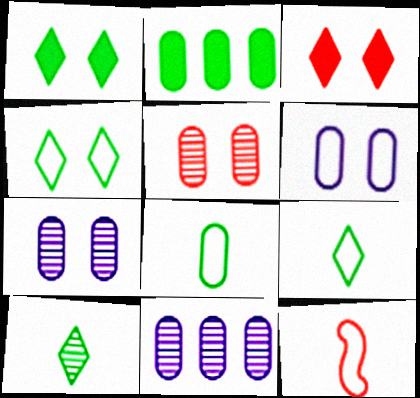[[1, 11, 12]]